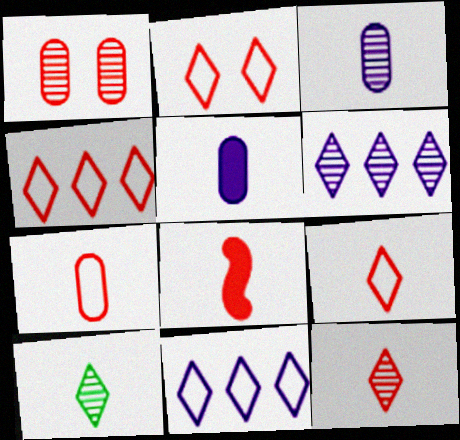[[1, 4, 8], 
[2, 4, 9], 
[7, 8, 12]]